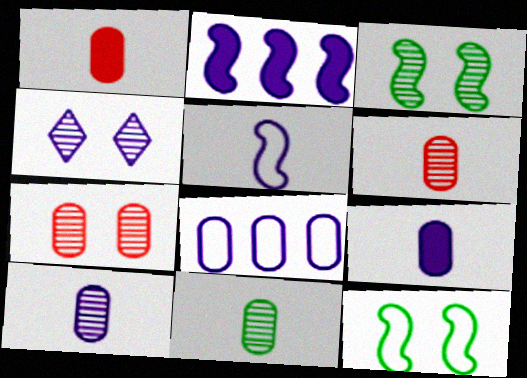[[3, 4, 7], 
[6, 10, 11]]